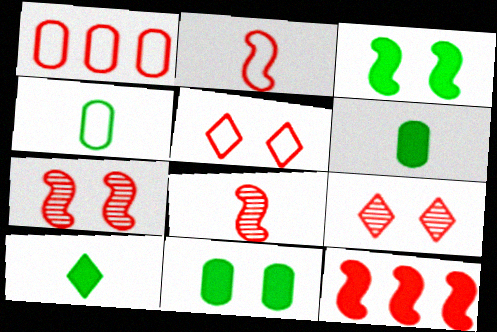[[1, 2, 5], 
[2, 7, 12]]